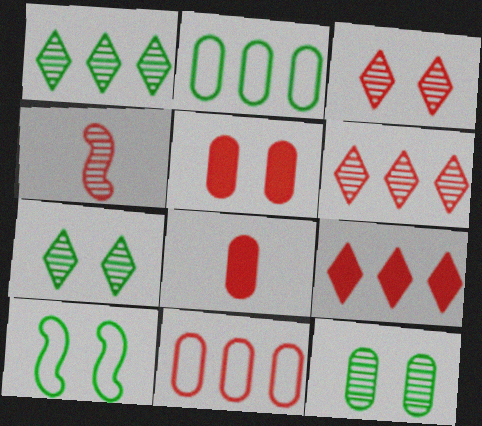[]